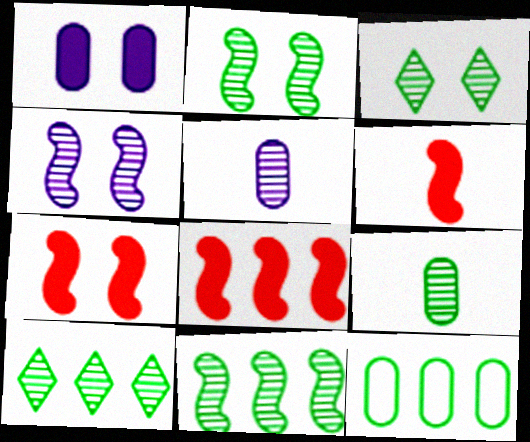[[2, 9, 10], 
[3, 9, 11], 
[6, 7, 8]]